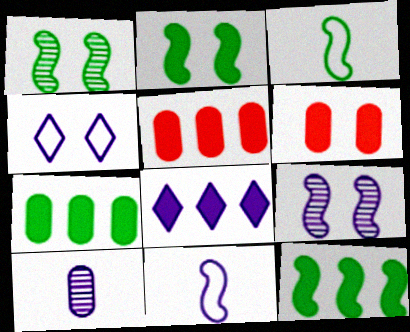[[1, 3, 12], 
[1, 4, 6], 
[5, 8, 12]]